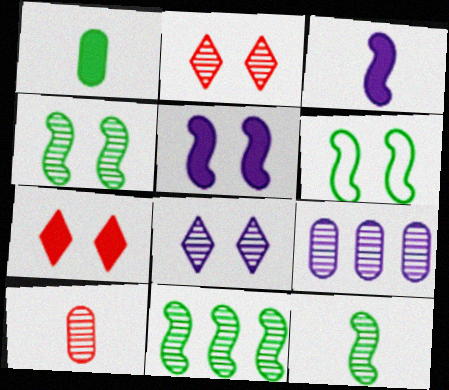[[2, 9, 12], 
[4, 11, 12], 
[8, 10, 11]]